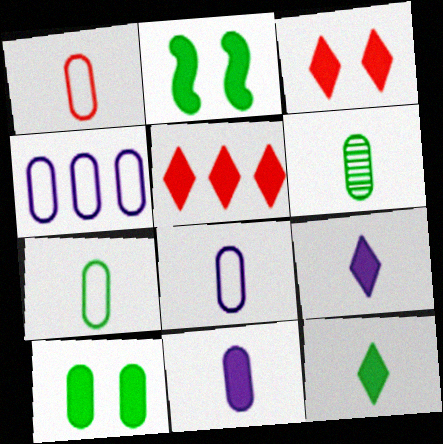[[1, 6, 11], 
[1, 7, 8], 
[2, 5, 11]]